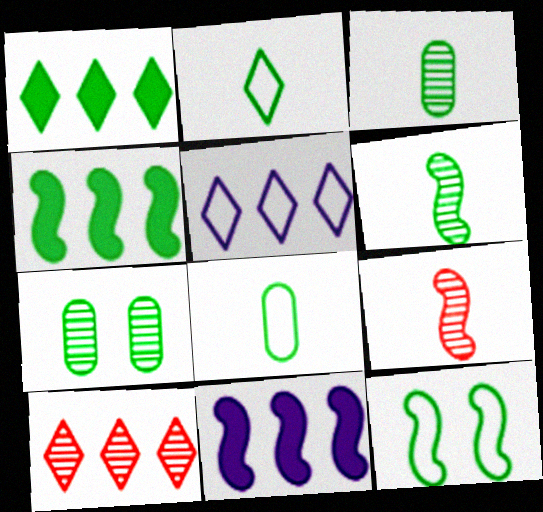[[1, 3, 12], 
[1, 5, 10], 
[2, 4, 7], 
[4, 6, 12], 
[9, 11, 12]]